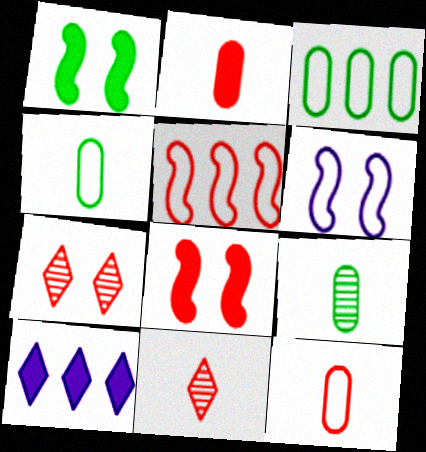[[1, 2, 10], 
[2, 5, 7]]